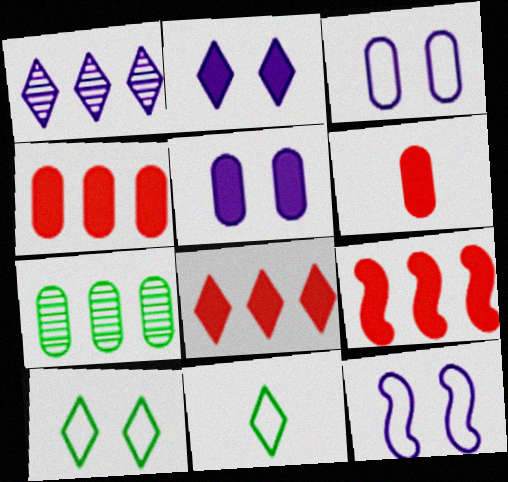[[3, 6, 7], 
[4, 8, 9]]